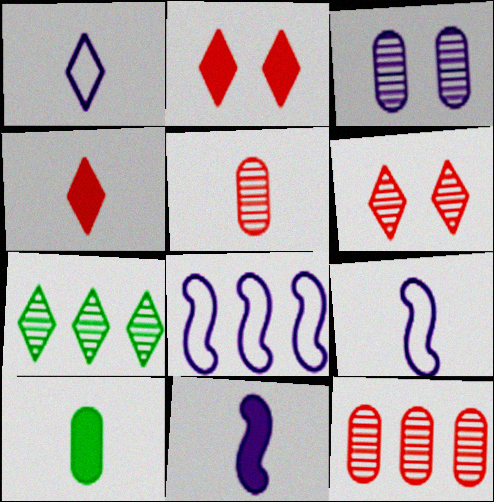[[1, 2, 7], 
[4, 10, 11], 
[6, 8, 10]]